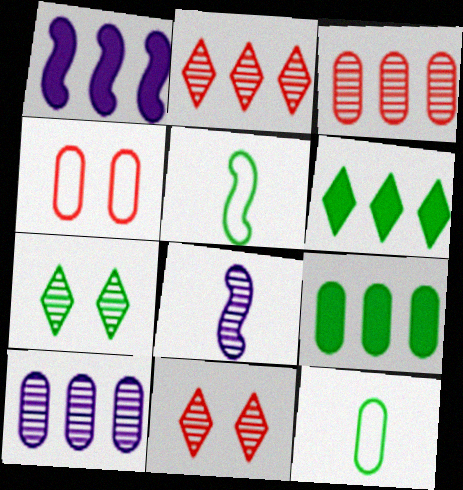[[1, 11, 12], 
[3, 7, 8], 
[4, 6, 8], 
[5, 7, 9]]